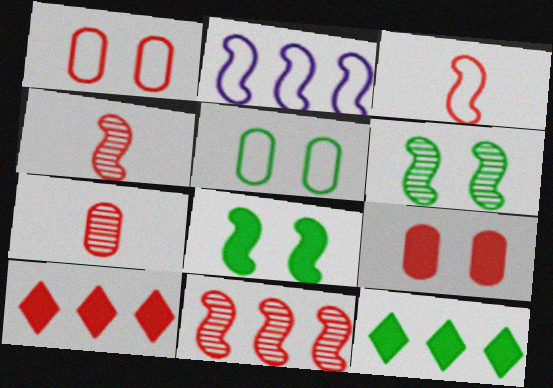[[1, 4, 10], 
[2, 4, 8]]